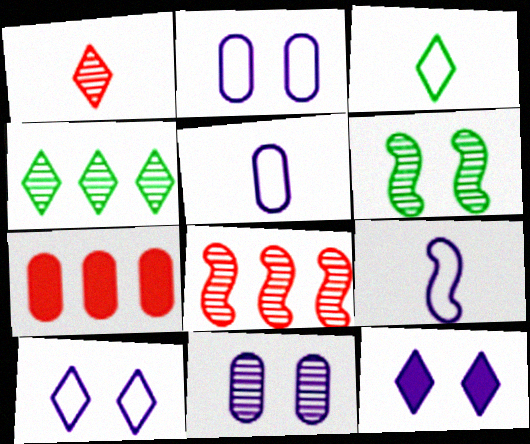[]